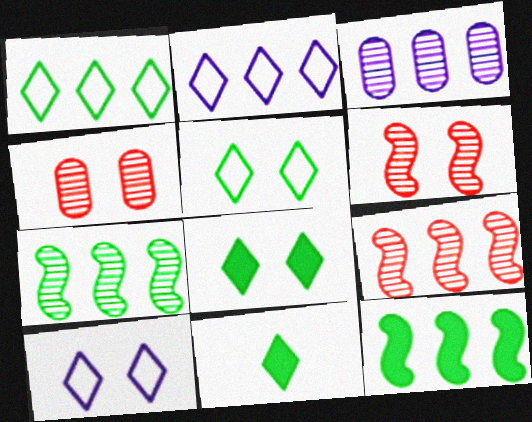[]